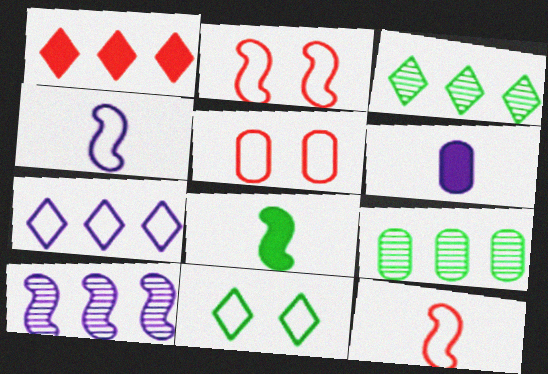[[1, 3, 7], 
[2, 3, 6], 
[2, 8, 10], 
[5, 6, 9], 
[8, 9, 11]]